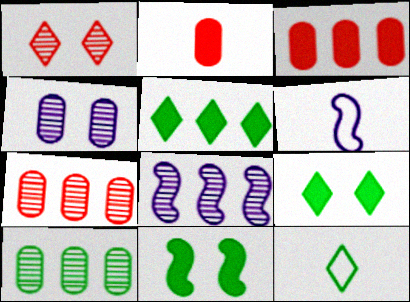[[6, 7, 9], 
[10, 11, 12]]